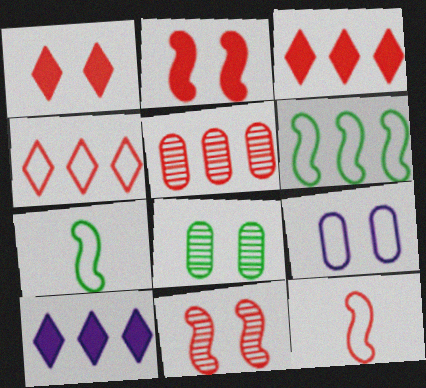[[1, 5, 12], 
[4, 7, 9], 
[5, 6, 10], 
[8, 10, 12]]